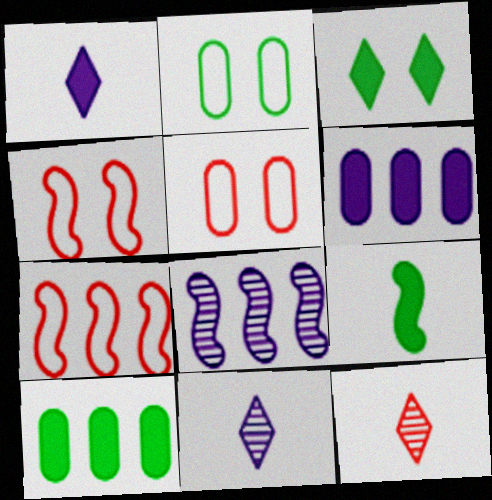[[3, 9, 10], 
[4, 8, 9], 
[4, 10, 11]]